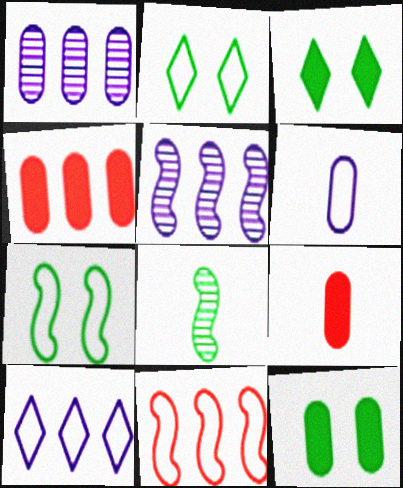[[2, 5, 9], 
[2, 6, 11]]